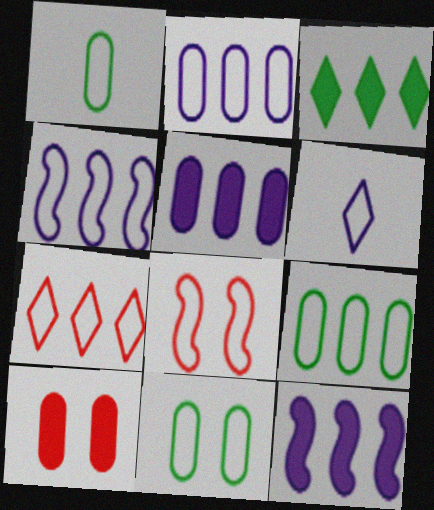[[1, 9, 11], 
[4, 7, 9], 
[6, 8, 9]]